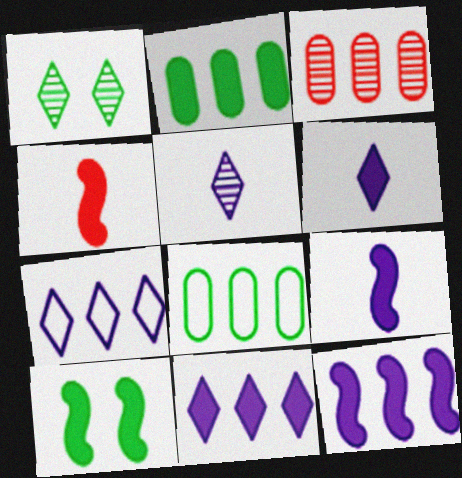[[4, 10, 12]]